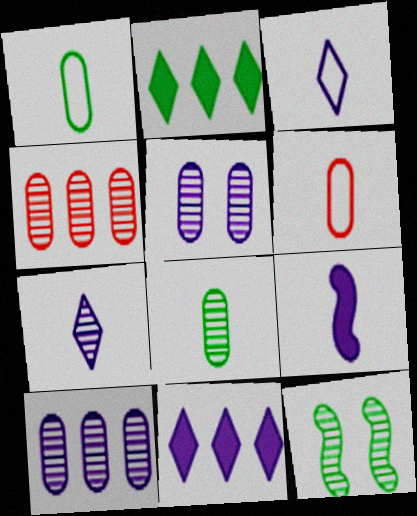[[1, 2, 12], 
[4, 5, 8], 
[4, 7, 12], 
[6, 11, 12]]